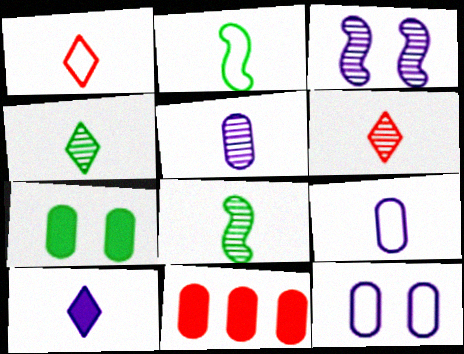[[1, 2, 9], 
[1, 4, 10], 
[5, 6, 8]]